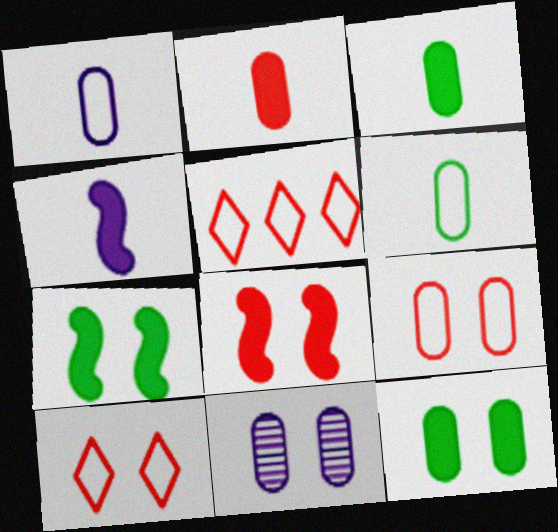[[7, 10, 11], 
[9, 11, 12]]